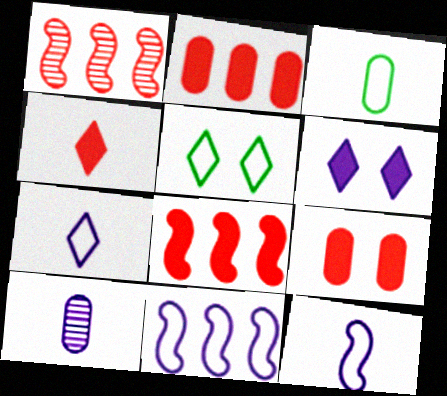[[1, 3, 6], 
[4, 8, 9], 
[5, 8, 10], 
[6, 10, 11]]